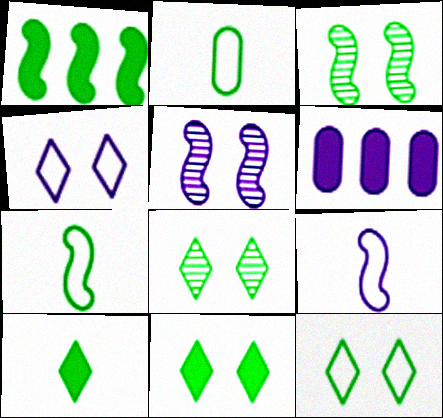[[1, 2, 8], 
[1, 3, 7], 
[8, 11, 12]]